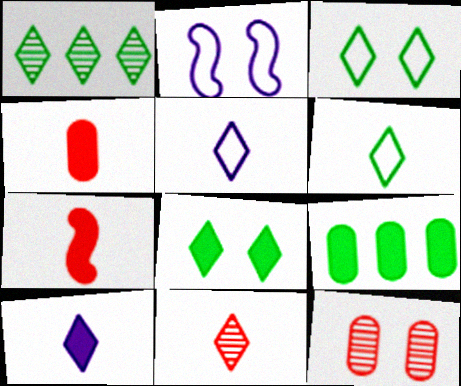[[1, 2, 4], 
[1, 6, 8], 
[2, 8, 12], 
[2, 9, 11], 
[6, 10, 11]]